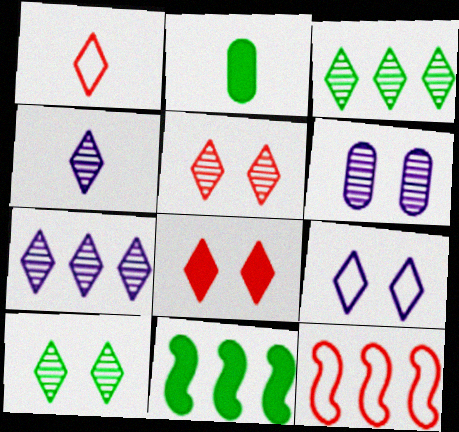[[1, 6, 11], 
[3, 4, 5], 
[8, 9, 10]]